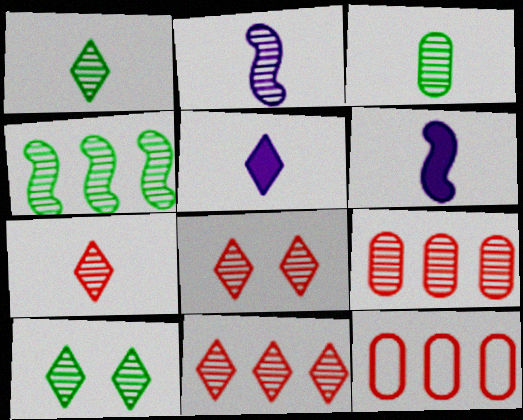[[2, 3, 7], 
[2, 9, 10], 
[3, 4, 10], 
[6, 10, 12], 
[7, 8, 11]]